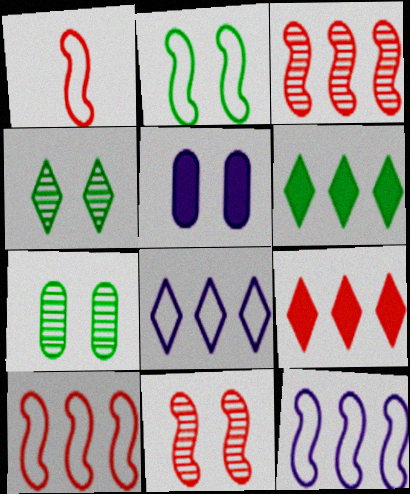[[1, 2, 12]]